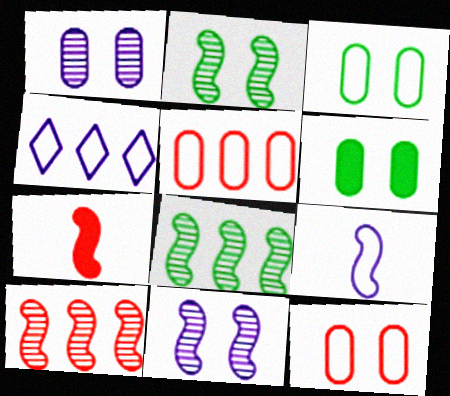[[1, 6, 12]]